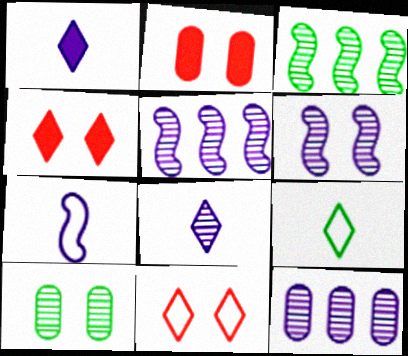[[2, 5, 9], 
[6, 8, 12]]